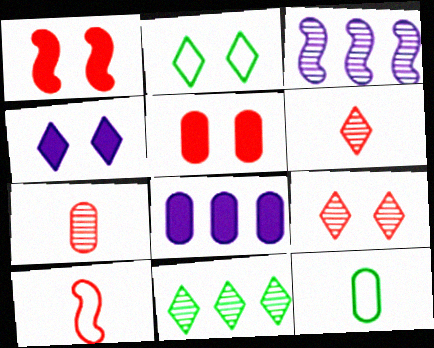[[2, 4, 9]]